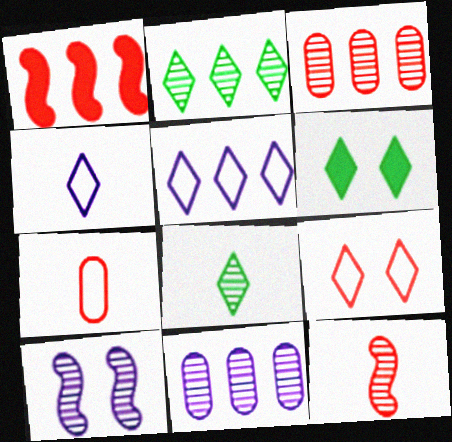[[3, 8, 10]]